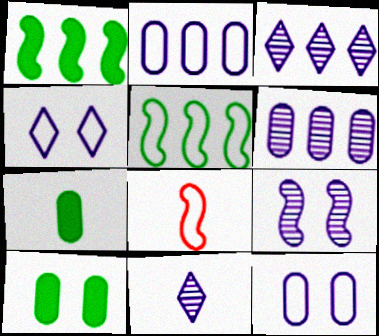[[1, 8, 9], 
[3, 8, 10], 
[6, 9, 11], 
[7, 8, 11]]